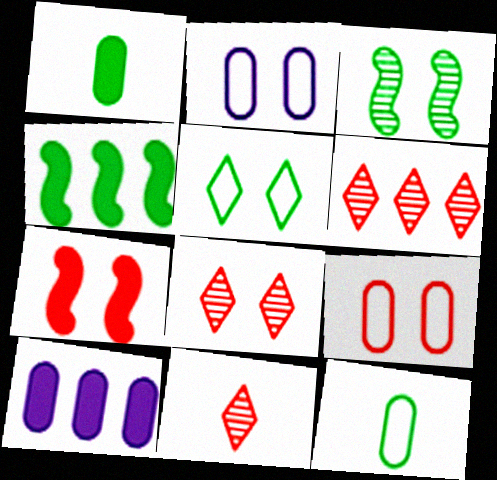[[2, 4, 11], 
[6, 8, 11], 
[7, 8, 9]]